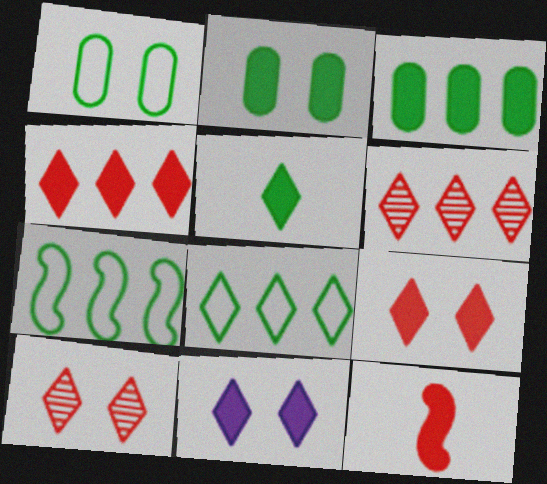[[3, 11, 12], 
[4, 5, 11]]